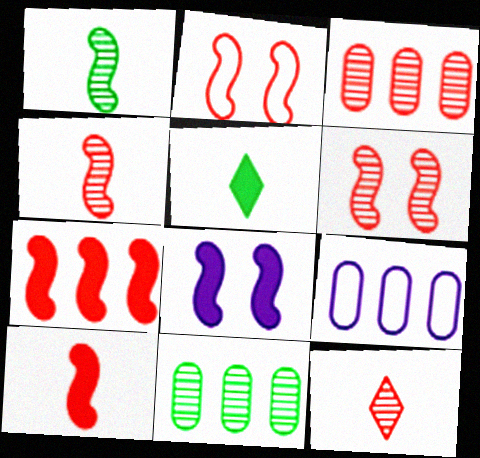[[2, 4, 7], 
[3, 6, 12], 
[5, 6, 9]]